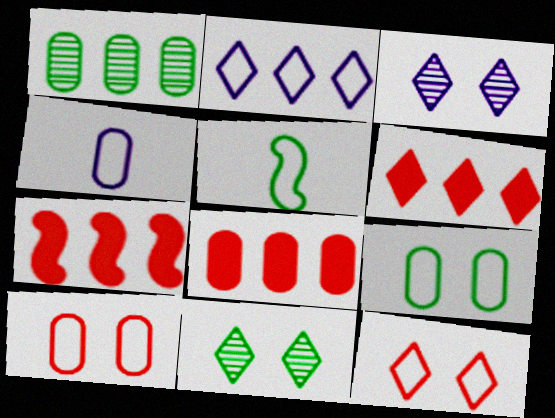[[1, 2, 7], 
[2, 5, 10], 
[3, 5, 8], 
[4, 7, 11], 
[6, 7, 8]]